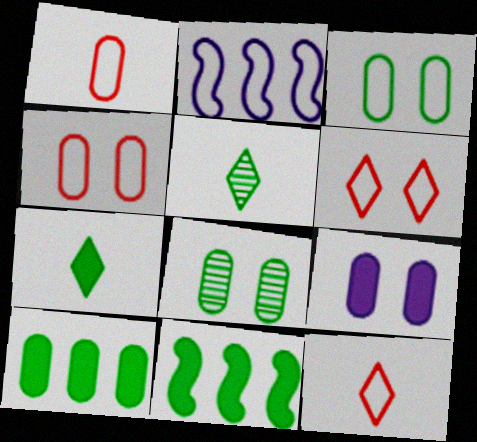[[2, 3, 12], 
[3, 5, 11], 
[4, 8, 9]]